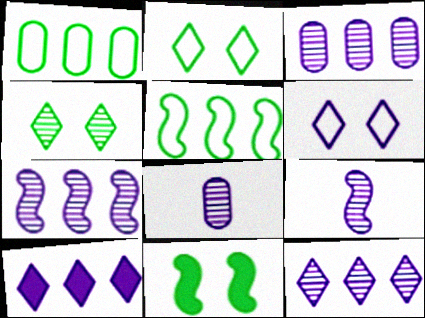[[3, 7, 12]]